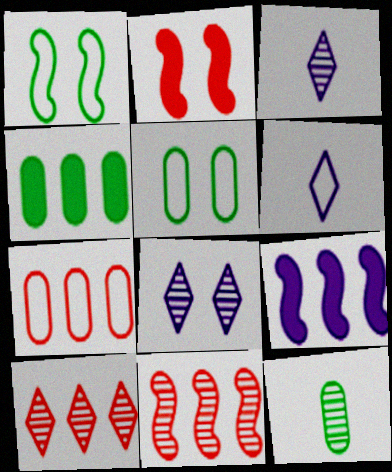[[1, 6, 7], 
[2, 5, 8], 
[4, 5, 12], 
[8, 11, 12]]